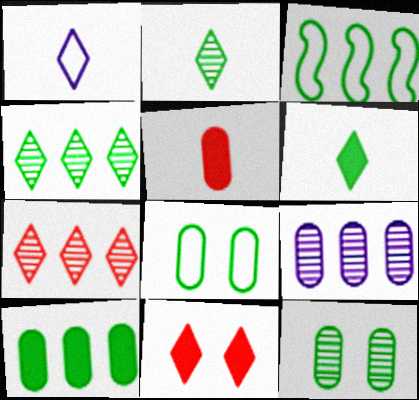[[1, 4, 11], 
[3, 4, 10], 
[3, 6, 12], 
[5, 8, 9]]